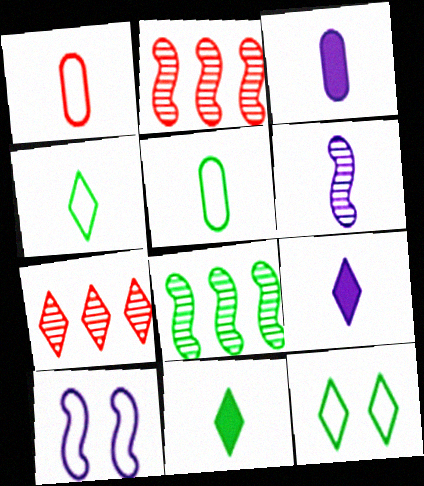[[1, 6, 11], 
[2, 3, 12], 
[7, 9, 12]]